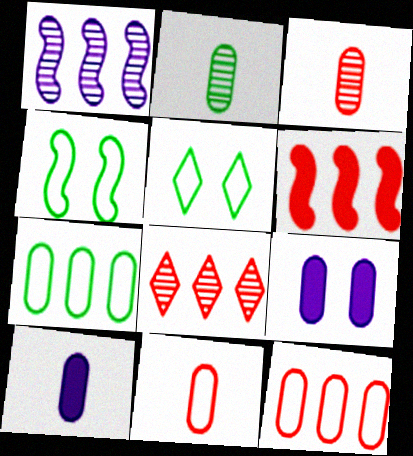[[2, 9, 12], 
[2, 10, 11], 
[3, 7, 9], 
[4, 8, 10], 
[6, 8, 12]]